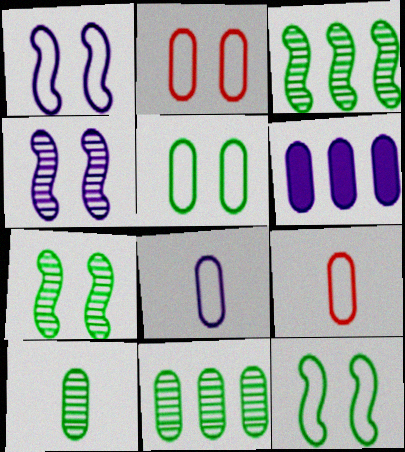[[2, 6, 10]]